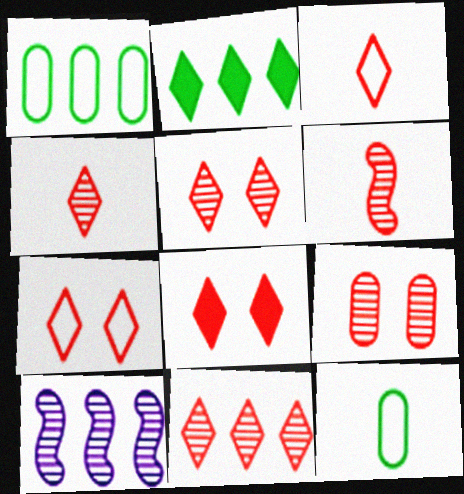[[3, 8, 11], 
[4, 5, 11], 
[5, 7, 8], 
[6, 9, 11], 
[8, 10, 12]]